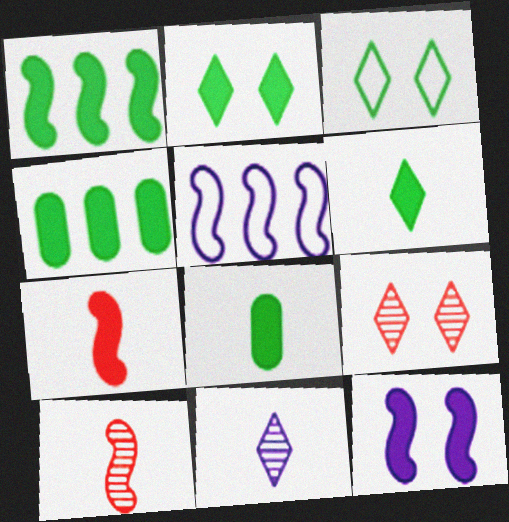[[1, 2, 8], 
[1, 7, 12], 
[5, 8, 9]]